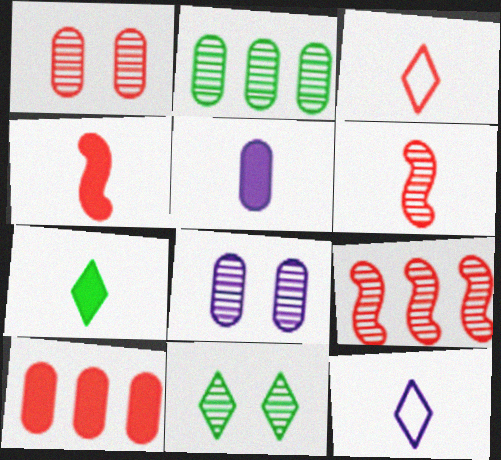[[4, 5, 7]]